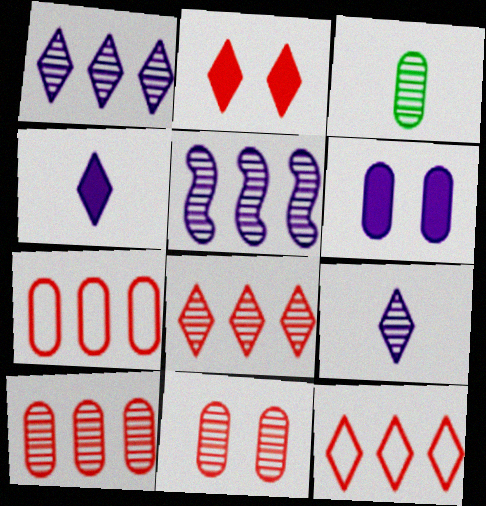[[3, 6, 7]]